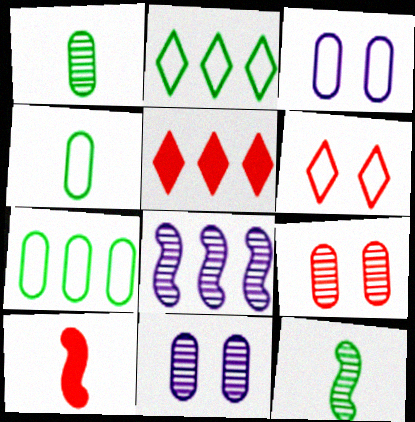[[2, 10, 11], 
[3, 5, 12], 
[5, 7, 8]]